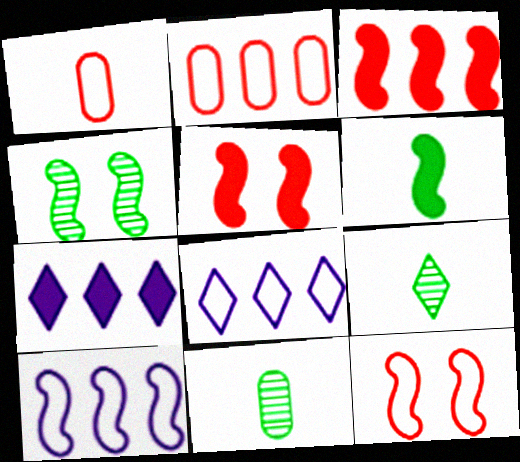[[1, 4, 7], 
[5, 8, 11], 
[7, 11, 12]]